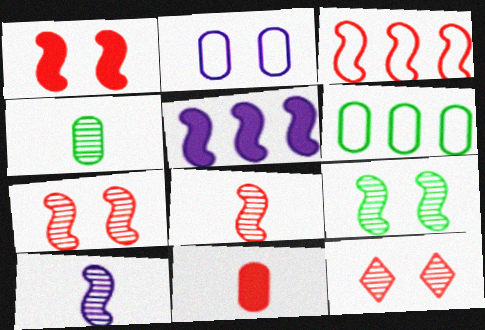[[1, 3, 8], 
[3, 11, 12]]